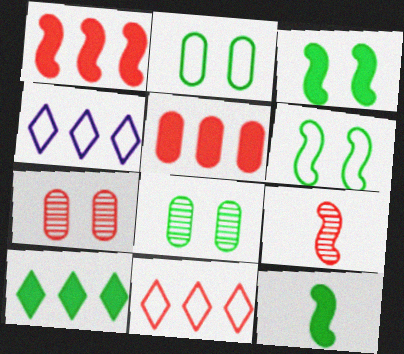[[4, 7, 12]]